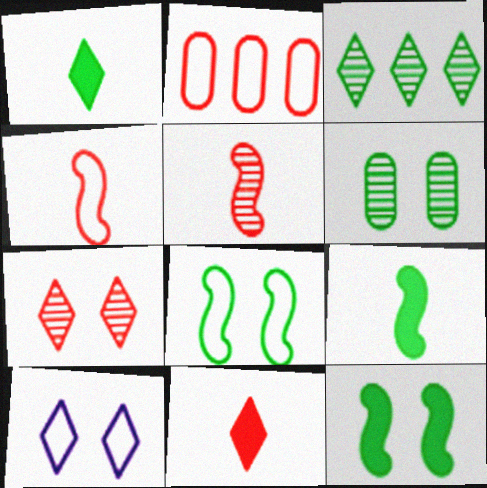[[3, 10, 11]]